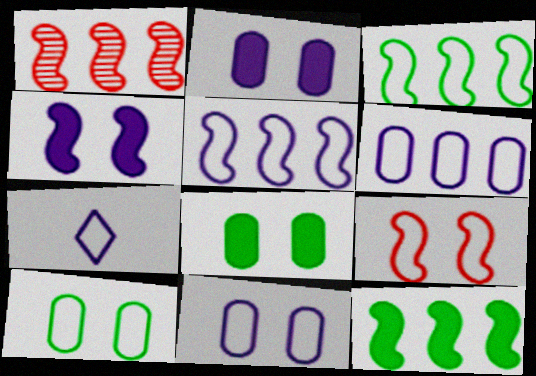[[1, 5, 12], 
[1, 7, 8], 
[5, 7, 11]]